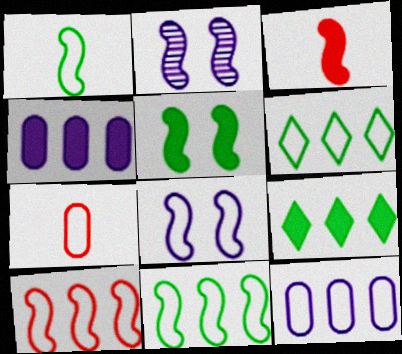[[1, 8, 10], 
[2, 3, 11], 
[2, 7, 9], 
[6, 7, 8], 
[6, 10, 12]]